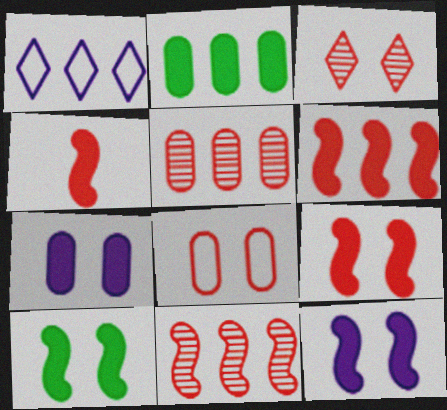[[1, 2, 11], 
[3, 8, 9], 
[4, 6, 9], 
[9, 10, 12]]